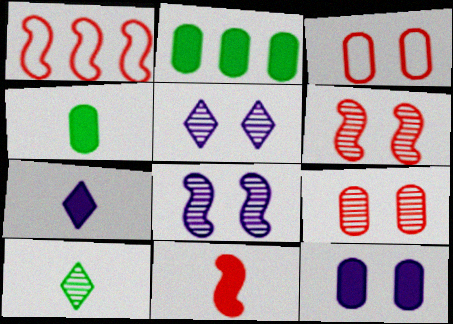[[1, 4, 5], 
[1, 6, 11], 
[1, 10, 12], 
[4, 7, 11]]